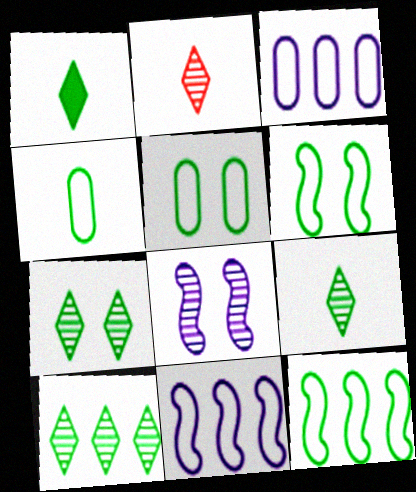[[7, 9, 10]]